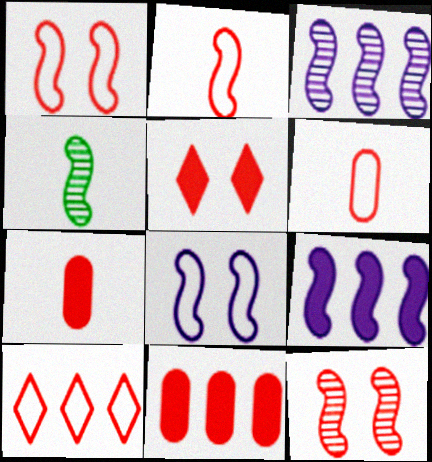[[1, 4, 9], 
[1, 6, 10], 
[3, 4, 12], 
[7, 10, 12]]